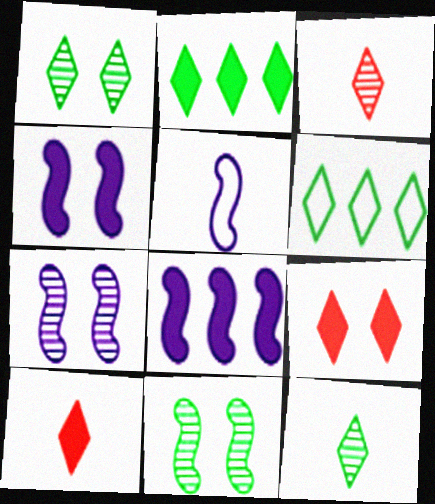[[5, 7, 8]]